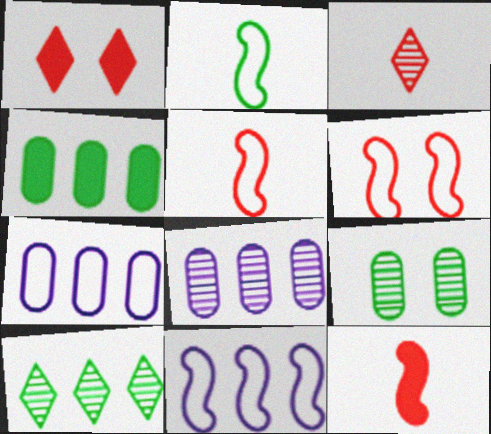[[1, 2, 8], 
[2, 6, 11]]